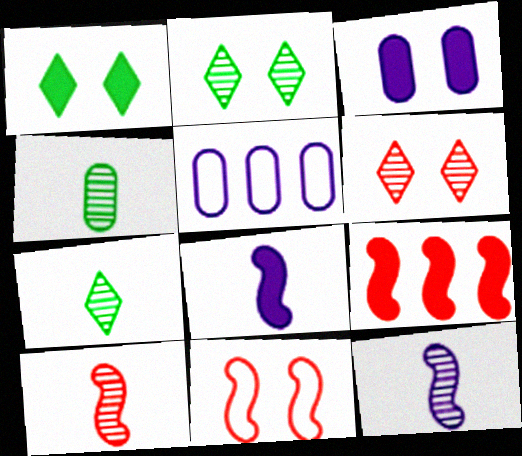[[1, 5, 10], 
[2, 3, 11], 
[9, 10, 11]]